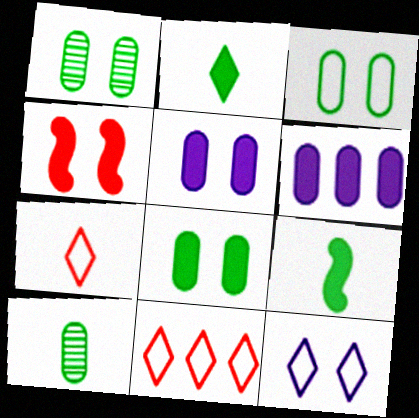[[1, 3, 8], 
[1, 4, 12], 
[2, 4, 6]]